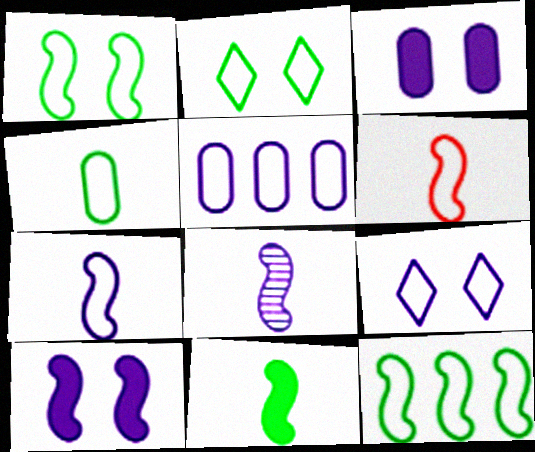[[2, 4, 12], 
[2, 5, 6], 
[5, 7, 9], 
[6, 8, 11]]